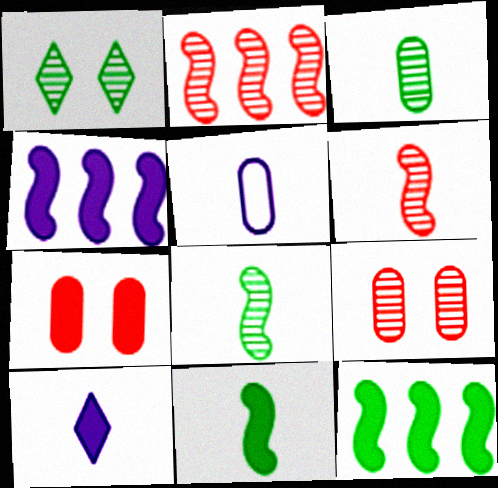[[7, 10, 12]]